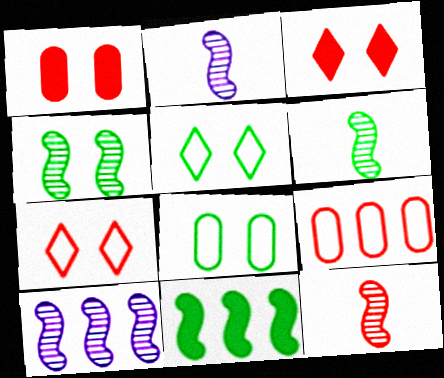[[2, 6, 12], 
[3, 9, 12], 
[4, 10, 12]]